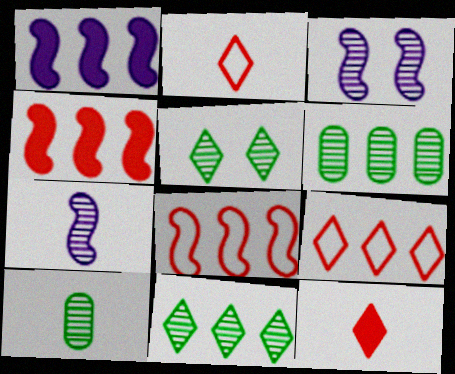[[1, 6, 9]]